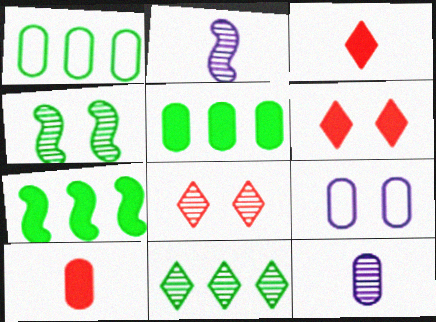[[1, 2, 6], 
[1, 7, 11], 
[4, 6, 9]]